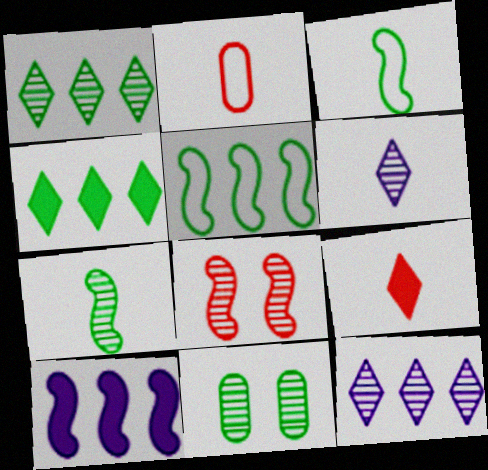[[1, 7, 11], 
[3, 4, 11], 
[3, 8, 10]]